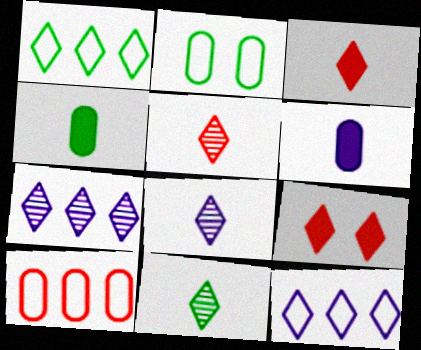[[1, 8, 9], 
[5, 8, 11], 
[9, 11, 12]]